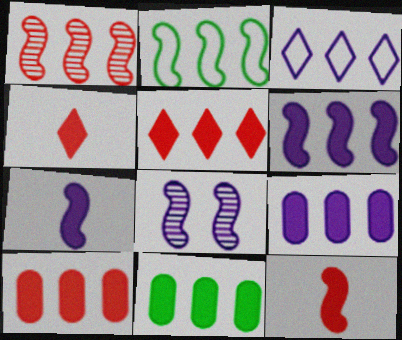[[1, 2, 6], 
[1, 3, 11], 
[2, 8, 12], 
[5, 6, 11], 
[9, 10, 11]]